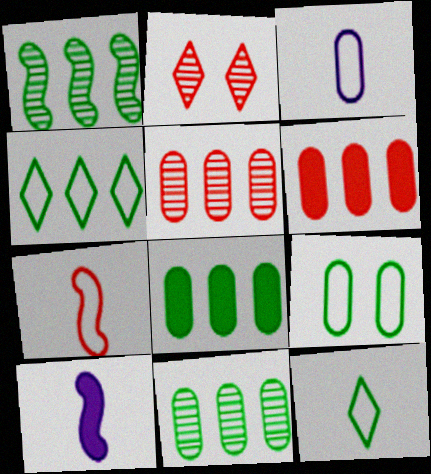[[1, 4, 8], 
[2, 6, 7], 
[3, 7, 12]]